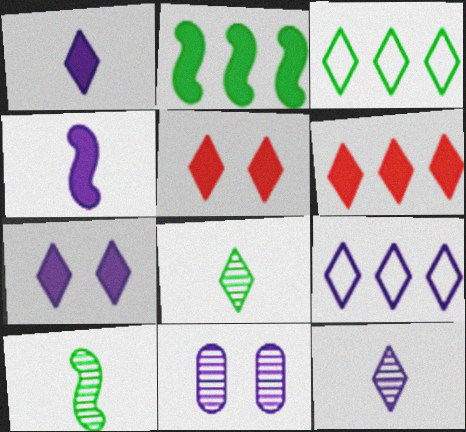[[3, 5, 12], 
[4, 9, 11], 
[5, 8, 9], 
[7, 9, 12]]